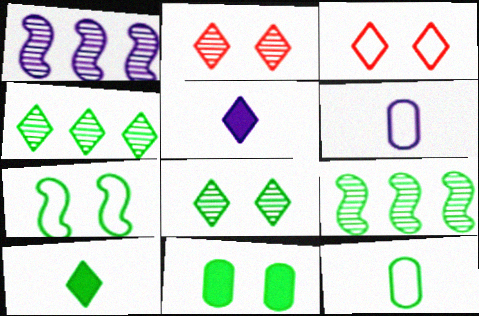[[3, 4, 5], 
[7, 8, 11]]